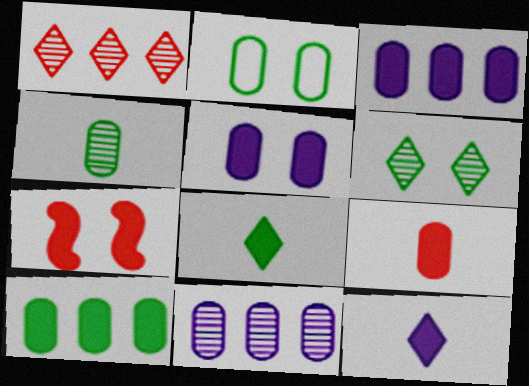[[2, 4, 10], 
[2, 9, 11], 
[3, 7, 8], 
[5, 9, 10], 
[7, 10, 12]]